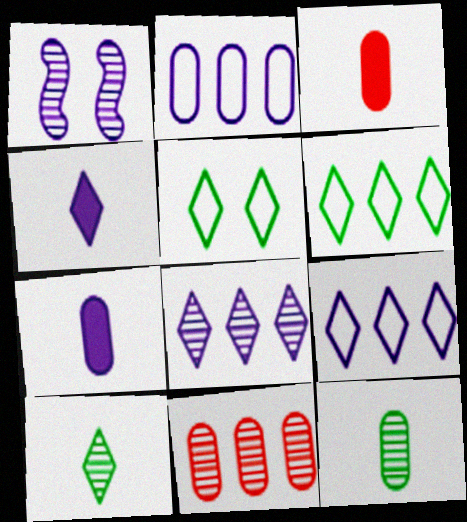[[1, 2, 4], 
[1, 3, 6], 
[1, 7, 9], 
[1, 10, 11]]